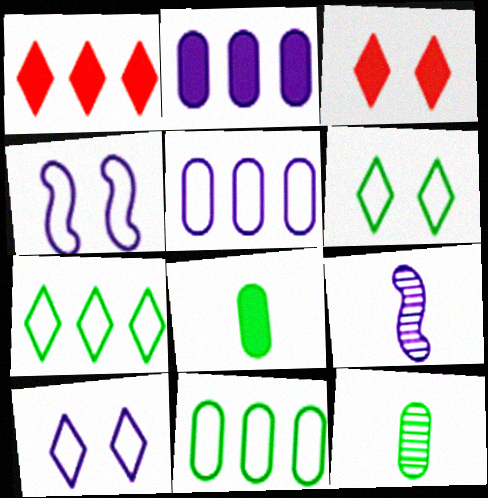[[1, 4, 12], 
[2, 9, 10], 
[3, 9, 11]]